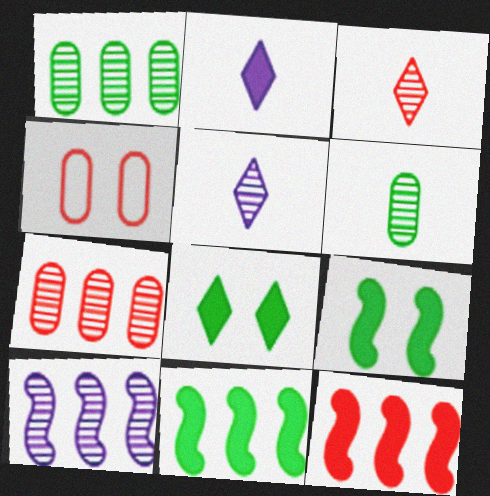[[3, 4, 12], 
[4, 5, 11]]